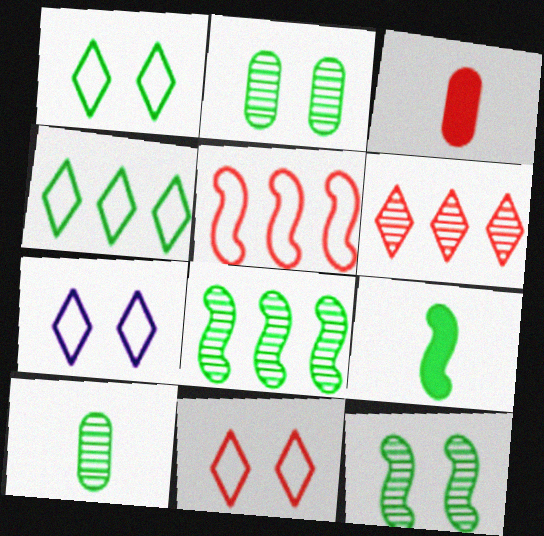[[1, 7, 11], 
[2, 4, 9], 
[3, 7, 8]]